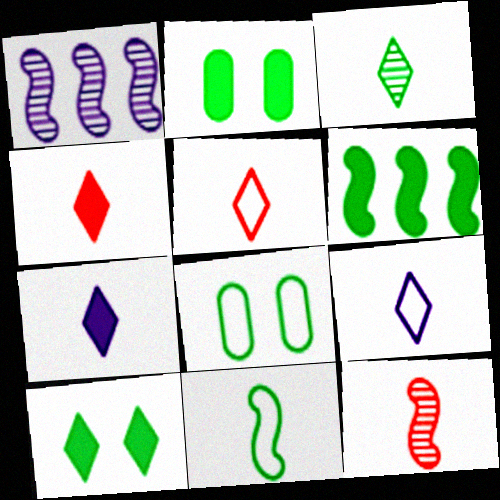[[1, 2, 5], 
[1, 4, 8], 
[3, 4, 9], 
[3, 5, 7], 
[3, 6, 8]]